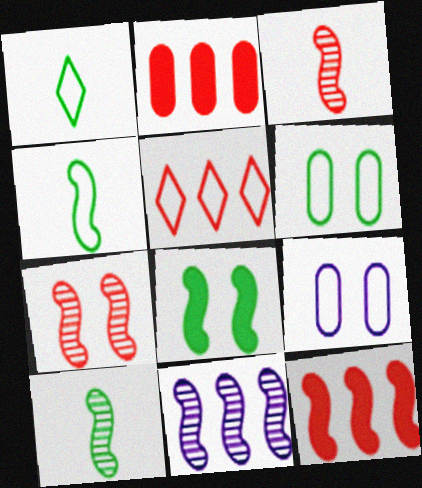[[4, 5, 9], 
[7, 10, 11]]